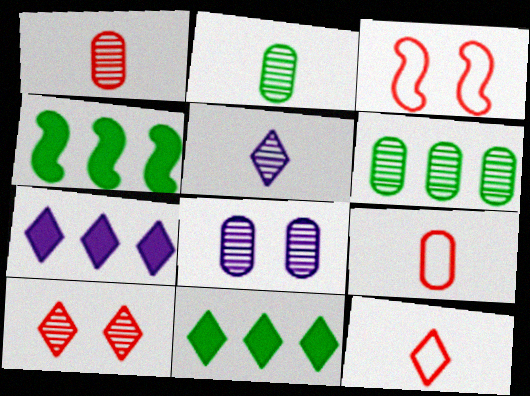[[1, 6, 8], 
[2, 3, 7], 
[4, 8, 12]]